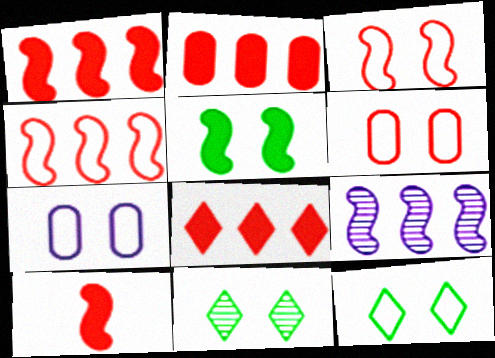[[1, 2, 8], 
[3, 7, 12]]